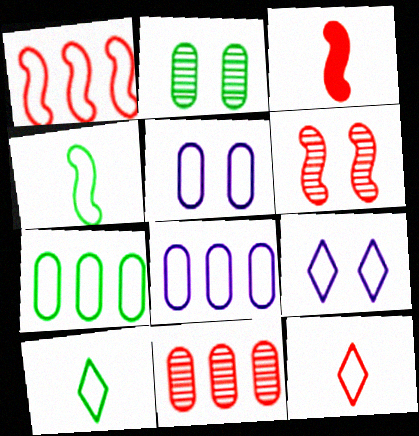[[1, 3, 6], 
[1, 5, 10]]